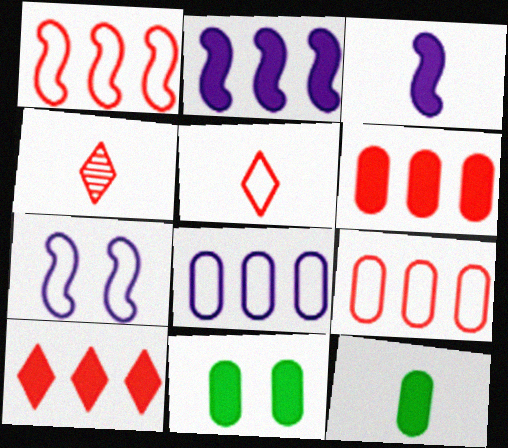[[3, 10, 11]]